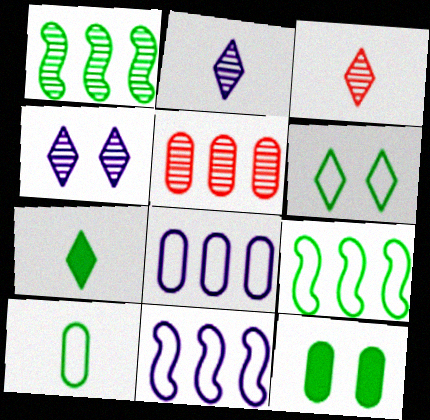[[3, 11, 12], 
[6, 9, 10]]